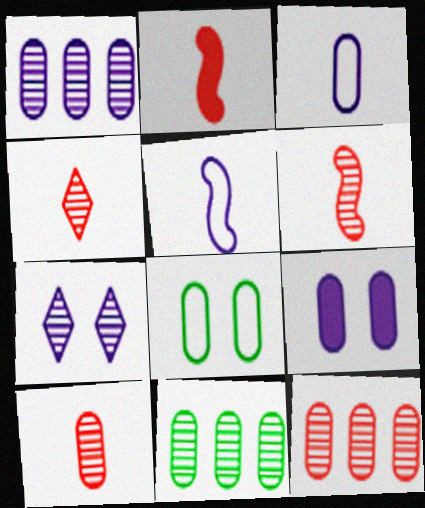[[1, 3, 9], 
[1, 11, 12], 
[4, 6, 10], 
[6, 7, 11]]